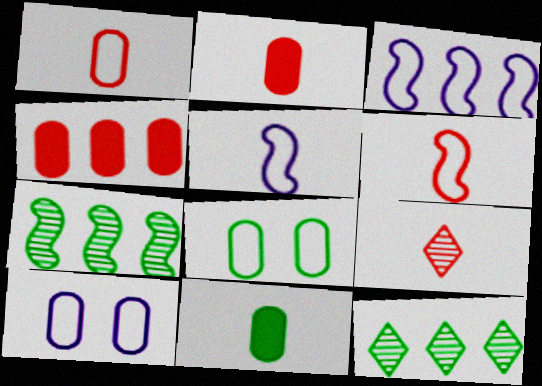[[2, 6, 9], 
[3, 4, 12], 
[5, 9, 11]]